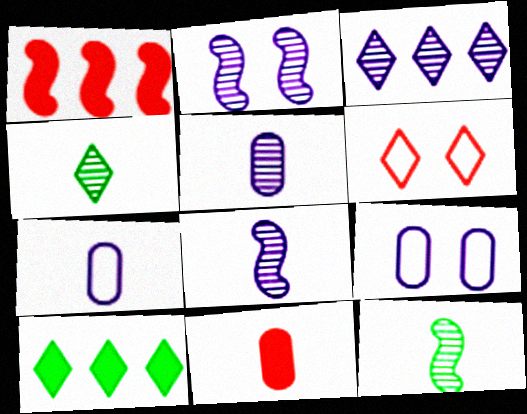[[1, 4, 9], 
[2, 3, 5]]